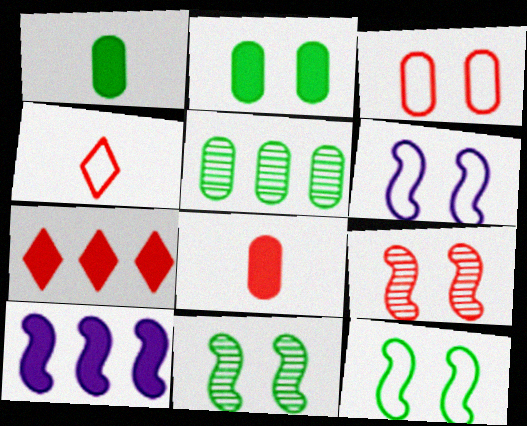[]